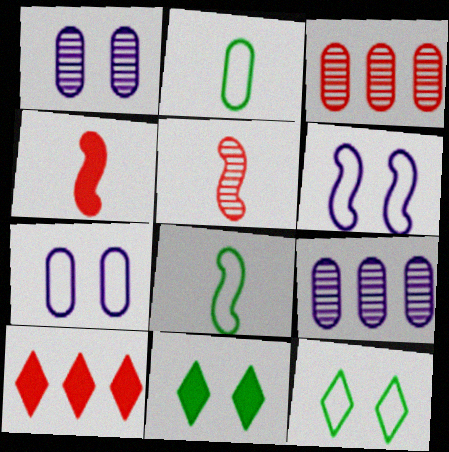[[1, 8, 10], 
[4, 9, 12]]